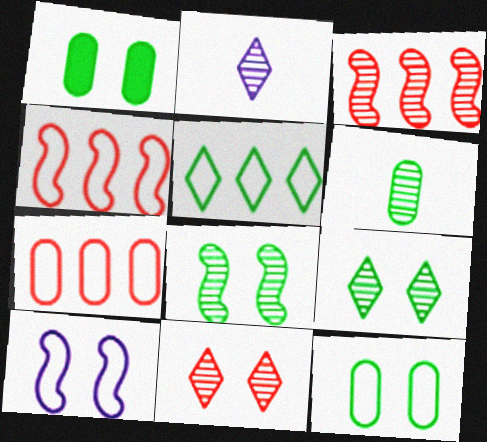[[1, 2, 4], 
[1, 10, 11]]